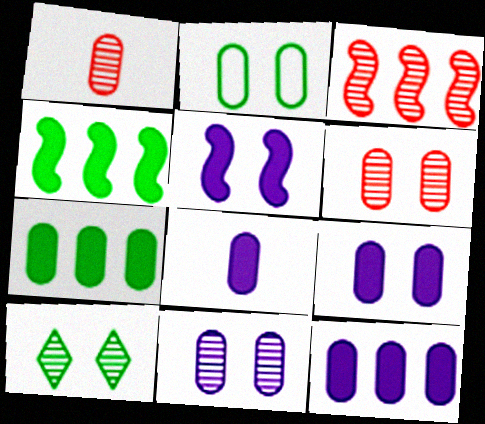[[1, 2, 12], 
[2, 6, 9], 
[8, 9, 12]]